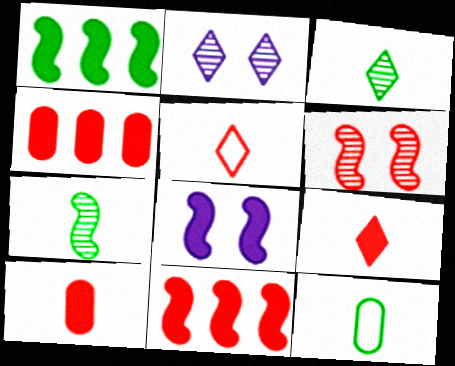[[2, 11, 12], 
[4, 5, 6]]